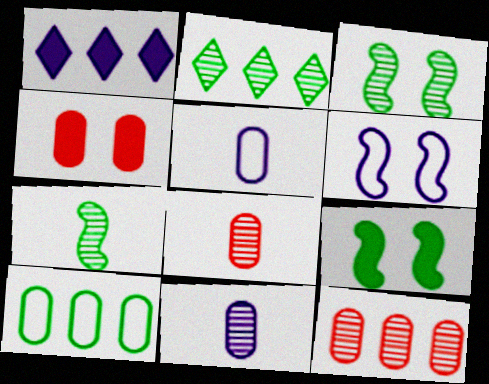[[1, 6, 11], 
[4, 10, 11]]